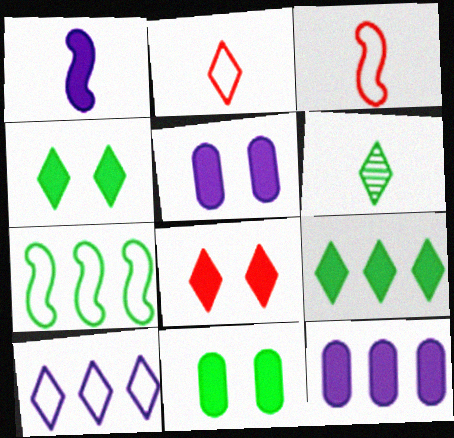[[6, 7, 11], 
[6, 8, 10]]